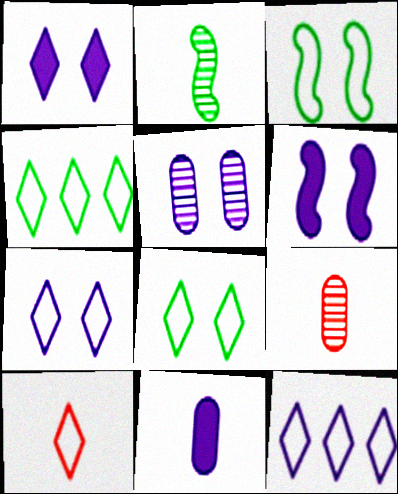[[2, 10, 11], 
[4, 6, 9], 
[4, 7, 10], 
[5, 6, 7], 
[8, 10, 12]]